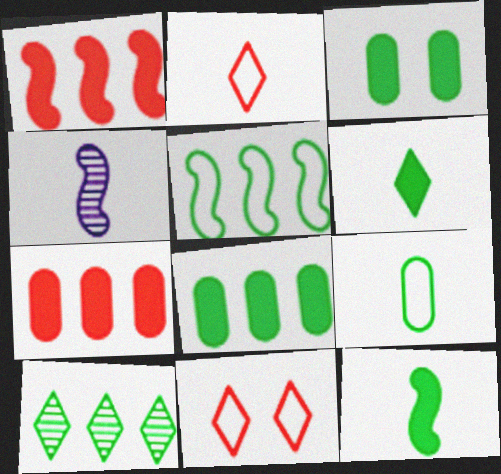[[4, 8, 11], 
[5, 8, 10]]